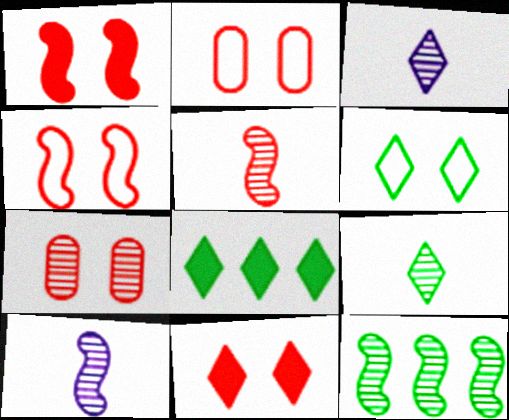[[2, 8, 10], 
[3, 7, 12], 
[4, 7, 11], 
[6, 8, 9]]